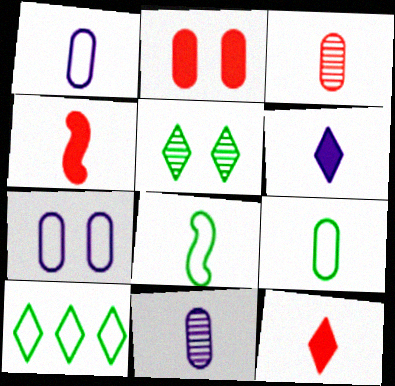[[3, 6, 8], 
[8, 11, 12]]